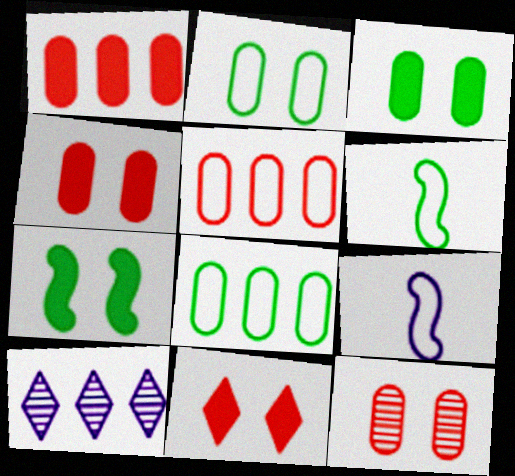[[4, 6, 10]]